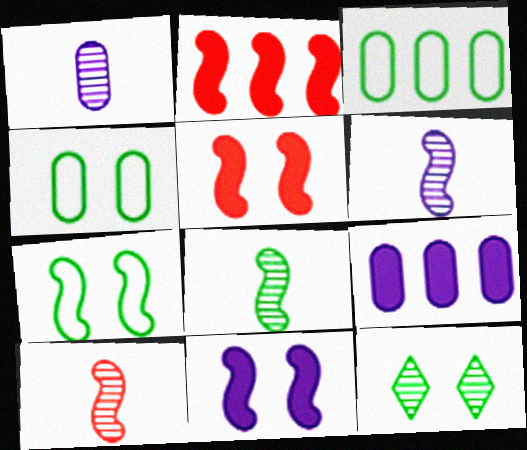[[2, 6, 7], 
[6, 8, 10]]